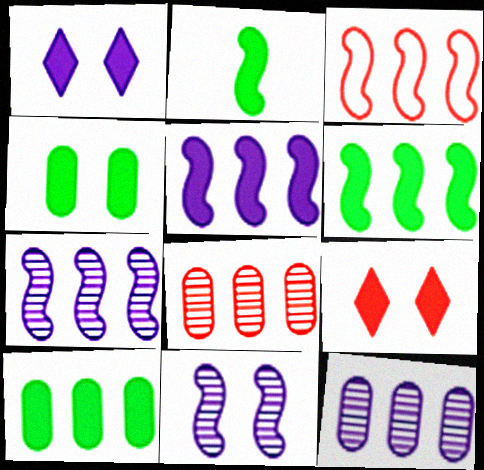[[2, 3, 11], 
[3, 6, 7]]